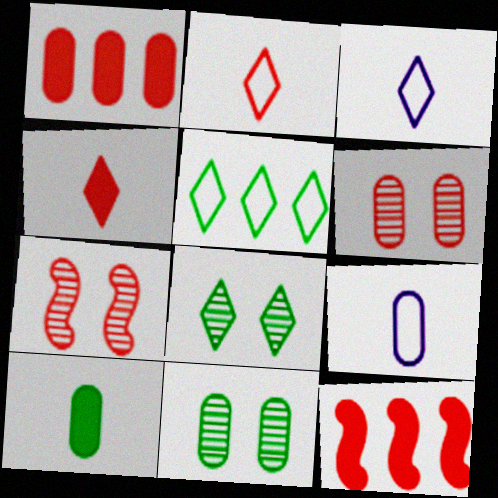[[1, 2, 7], 
[1, 9, 11], 
[2, 6, 12], 
[3, 11, 12], 
[8, 9, 12]]